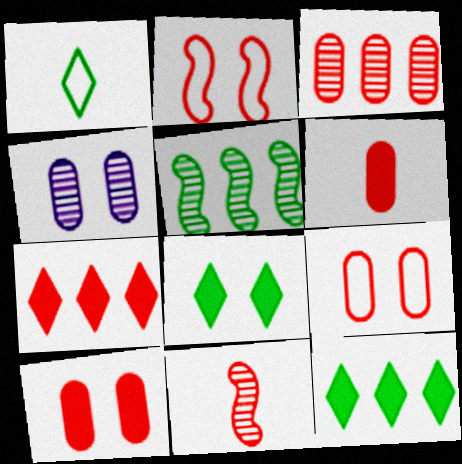[[2, 4, 8], 
[3, 6, 9], 
[7, 9, 11]]